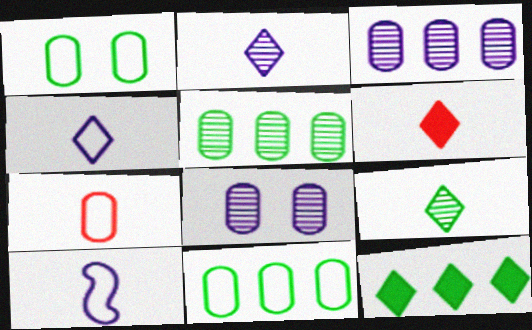[[4, 6, 9]]